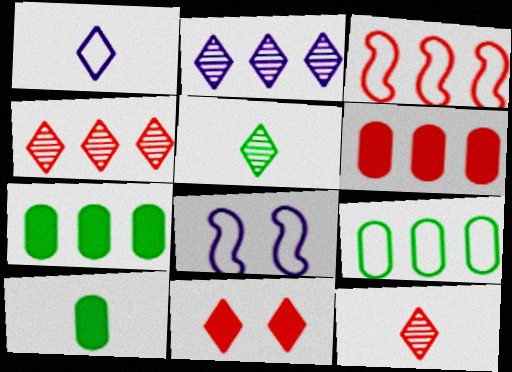[[2, 3, 7], 
[3, 4, 6], 
[4, 8, 10], 
[5, 6, 8], 
[7, 8, 12]]